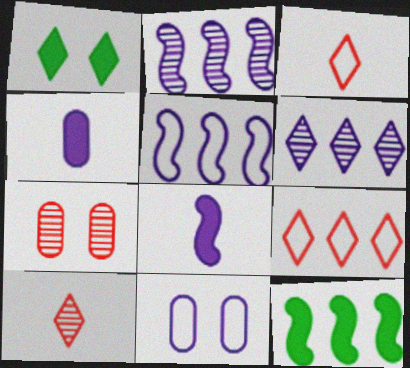[[1, 3, 6], 
[6, 8, 11], 
[10, 11, 12]]